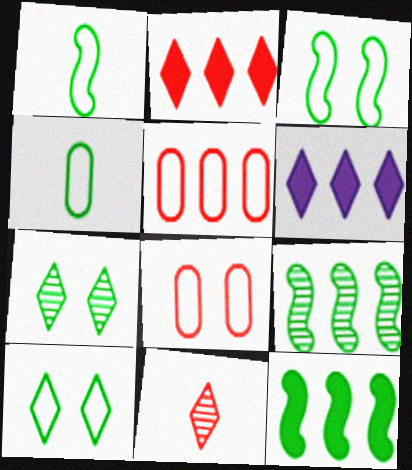[[4, 7, 12], 
[5, 6, 9], 
[6, 10, 11]]